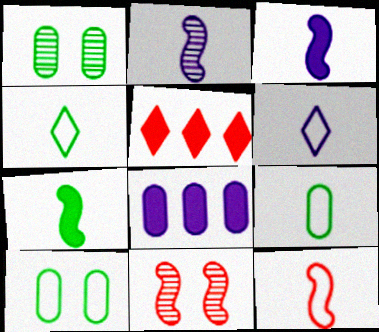[[2, 5, 10], 
[2, 7, 12], 
[4, 8, 11], 
[6, 9, 12]]